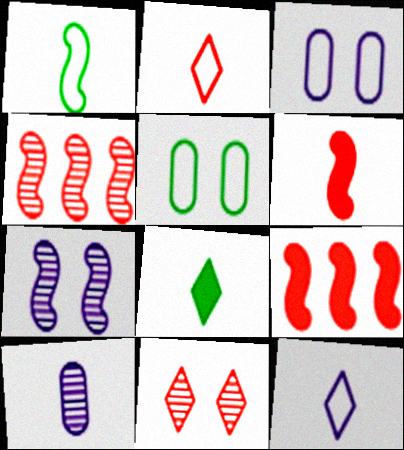[[1, 7, 9], 
[3, 4, 8]]